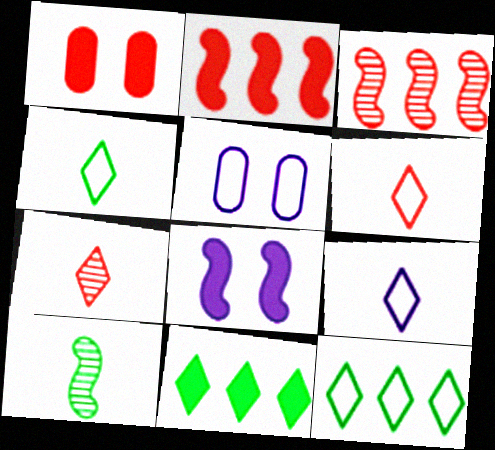[[1, 3, 6], 
[4, 6, 9]]